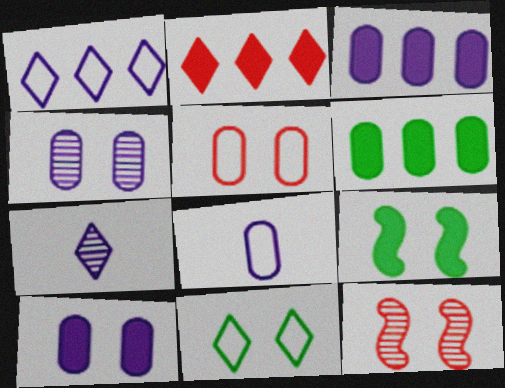[[2, 7, 11], 
[3, 4, 8], 
[10, 11, 12]]